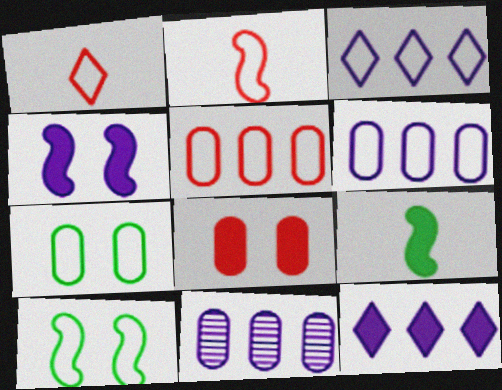[[1, 6, 10], 
[2, 3, 7], 
[8, 9, 12]]